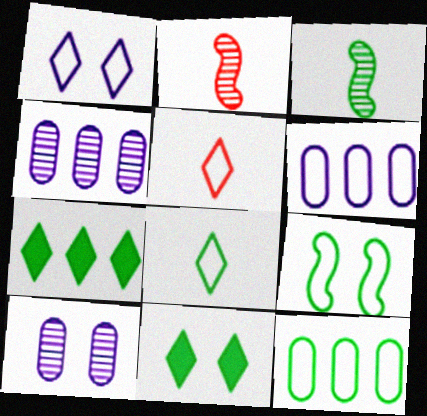[[2, 6, 11], 
[3, 11, 12], 
[5, 6, 9], 
[8, 9, 12]]